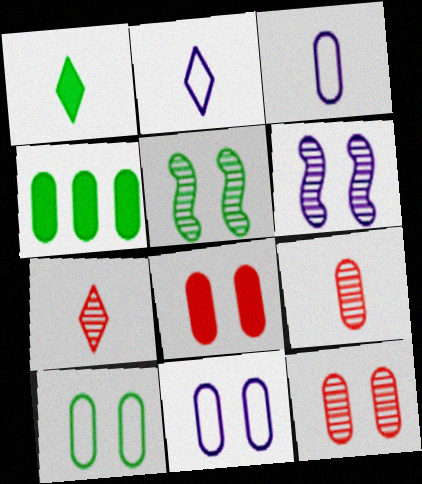[[1, 2, 7], 
[3, 4, 12], 
[4, 9, 11]]